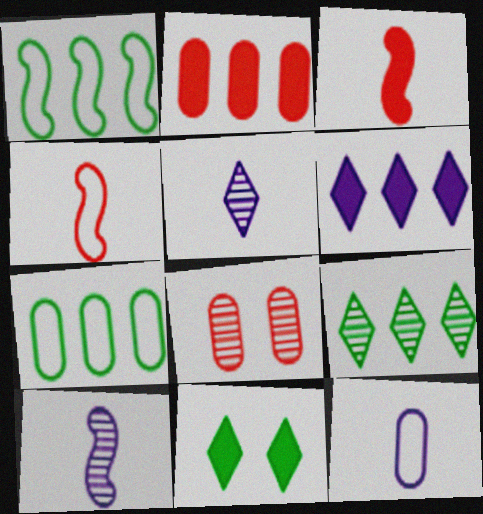[[8, 9, 10]]